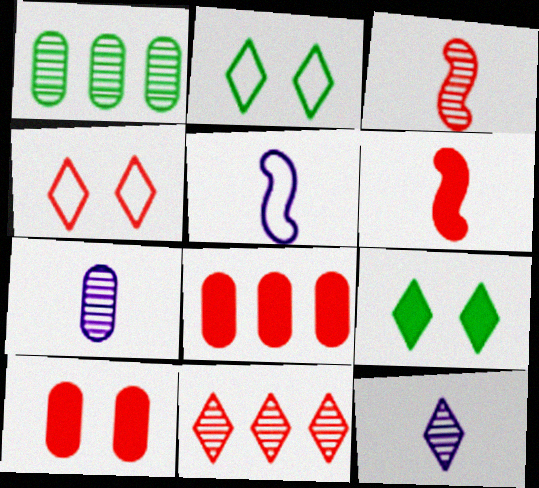[[3, 4, 8]]